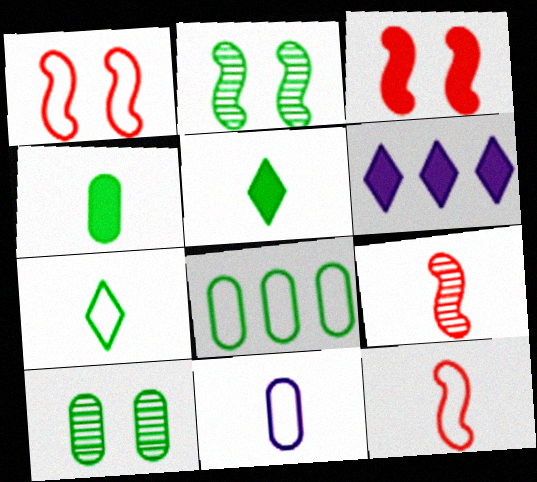[[2, 5, 8], 
[3, 4, 6], 
[4, 8, 10], 
[5, 9, 11], 
[6, 10, 12], 
[7, 11, 12]]